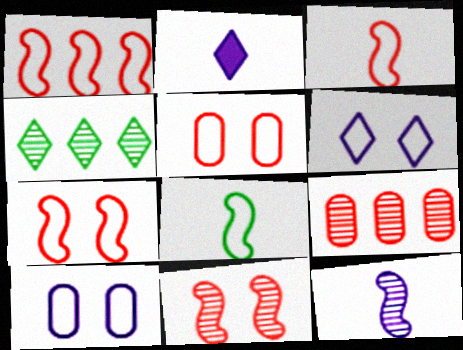[[1, 3, 7]]